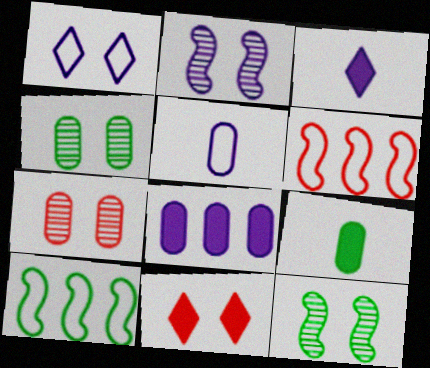[[3, 4, 6], 
[3, 7, 10]]